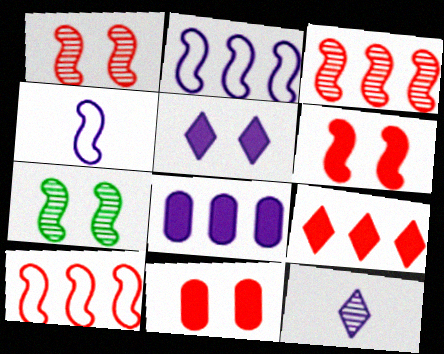[]